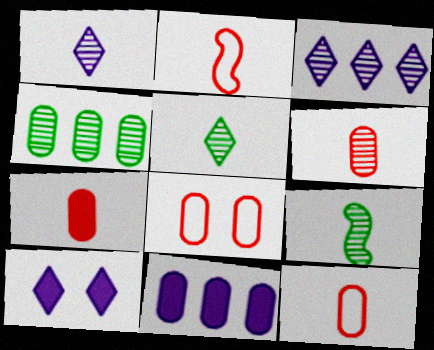[[1, 6, 9], 
[2, 4, 10], 
[6, 7, 12]]